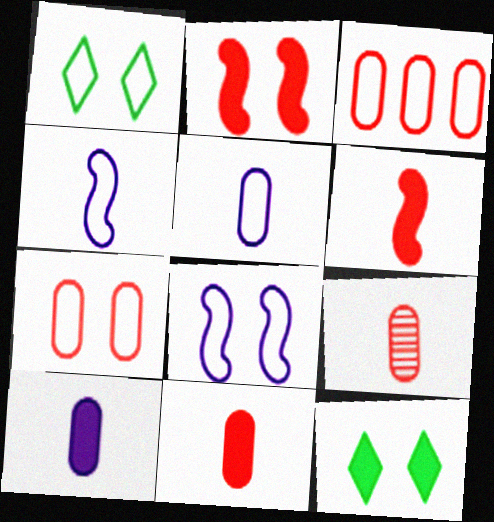[[1, 3, 4], 
[1, 7, 8]]